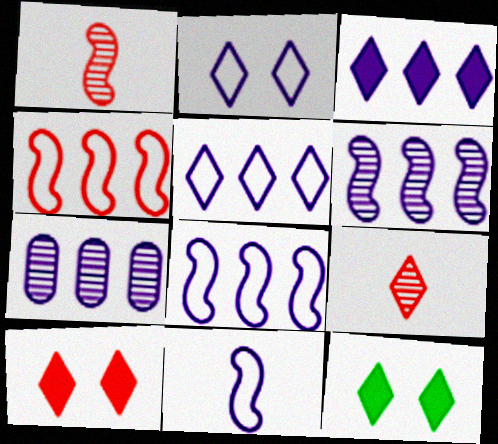[[3, 7, 8], 
[5, 9, 12]]